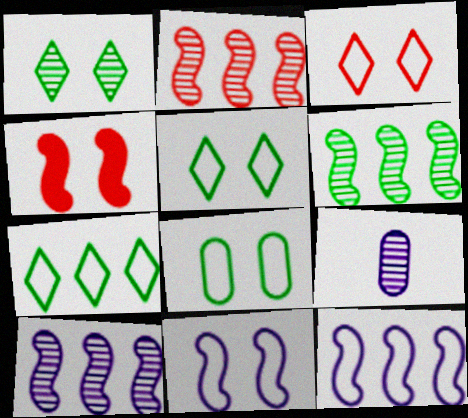[[1, 2, 9], 
[2, 6, 10], 
[3, 8, 11], 
[4, 7, 9]]